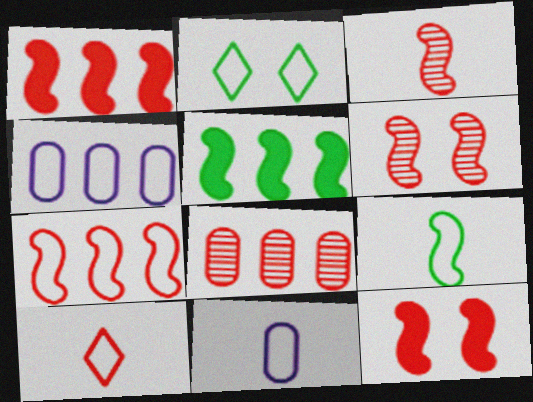[[2, 7, 11], 
[3, 7, 12], 
[8, 10, 12], 
[9, 10, 11]]